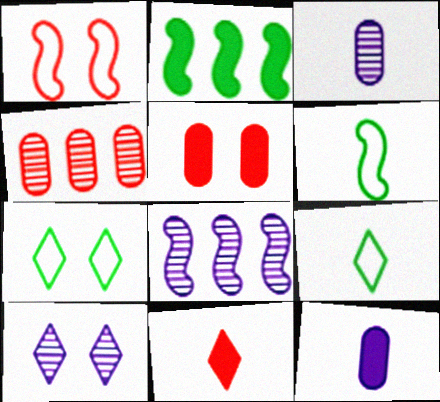[[1, 4, 11], 
[3, 6, 11], 
[3, 8, 10], 
[5, 8, 9]]